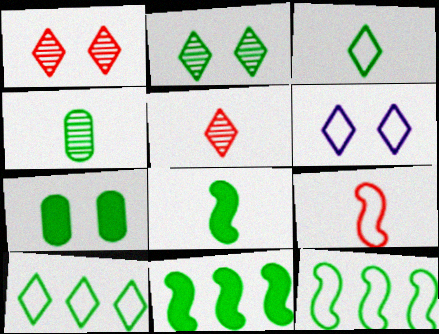[[3, 4, 8]]